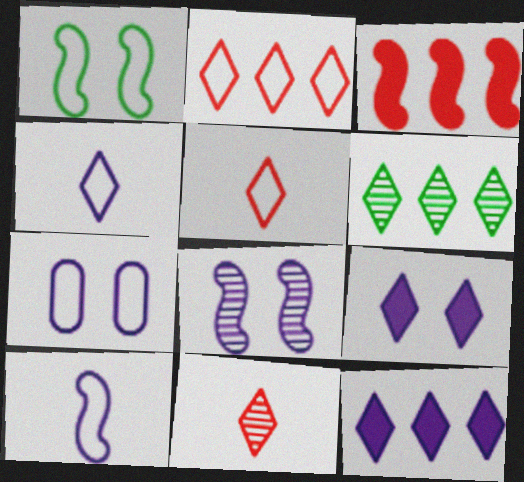[[2, 6, 12], 
[5, 6, 9], 
[7, 8, 9]]